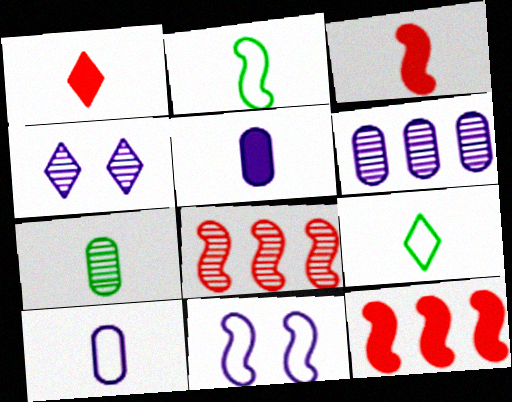[[4, 7, 8]]